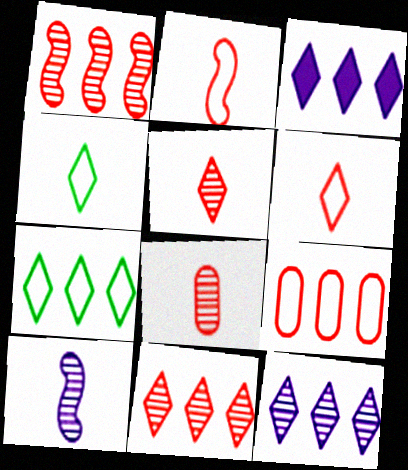[[3, 7, 11]]